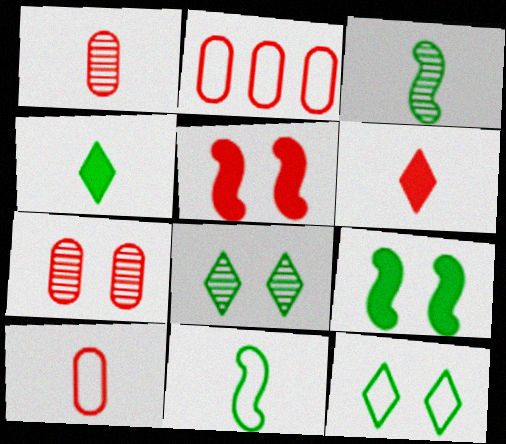[]